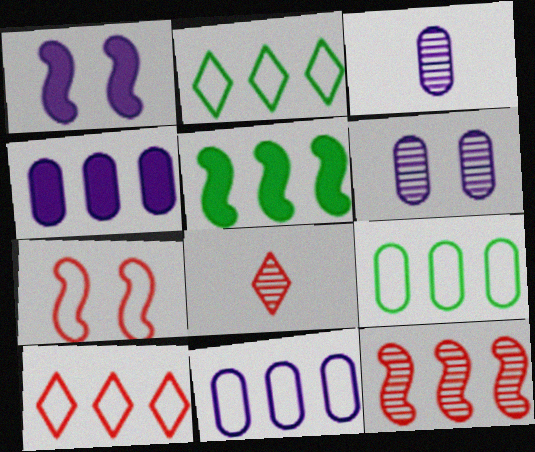[[1, 8, 9], 
[2, 4, 12]]